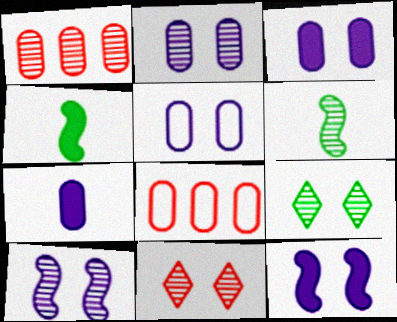[[2, 3, 5]]